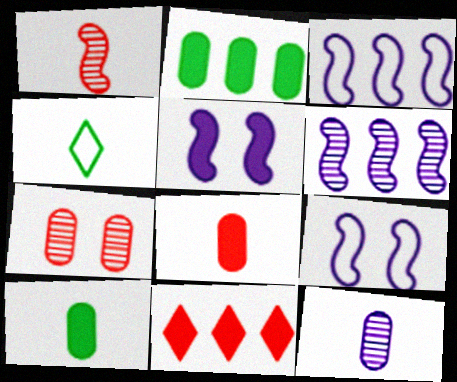[[5, 10, 11]]